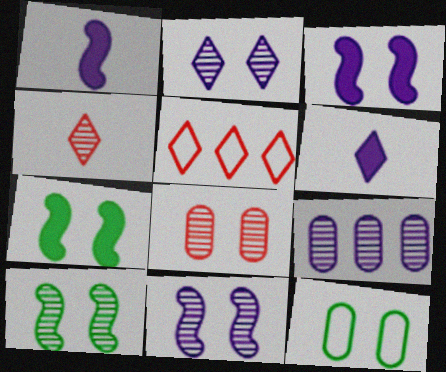[[2, 8, 10], 
[4, 9, 10]]